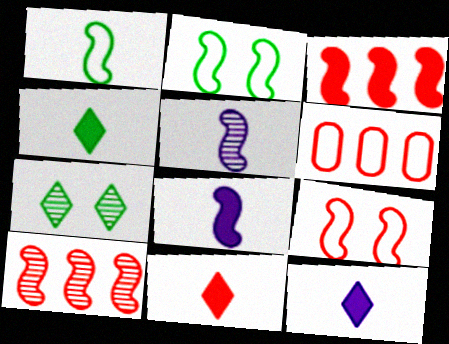[[2, 3, 5], 
[2, 8, 10], 
[4, 11, 12], 
[6, 7, 8]]